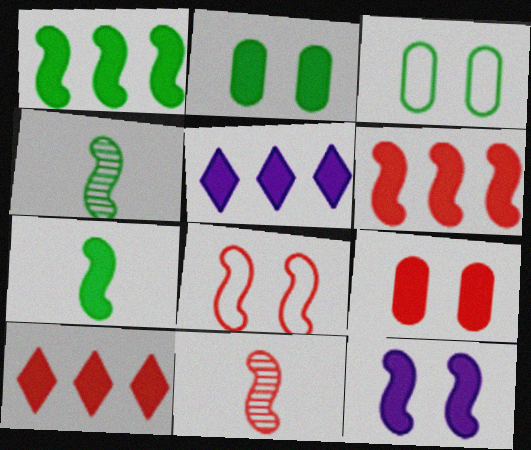[[3, 5, 11], 
[5, 7, 9], 
[6, 7, 12], 
[6, 8, 11]]